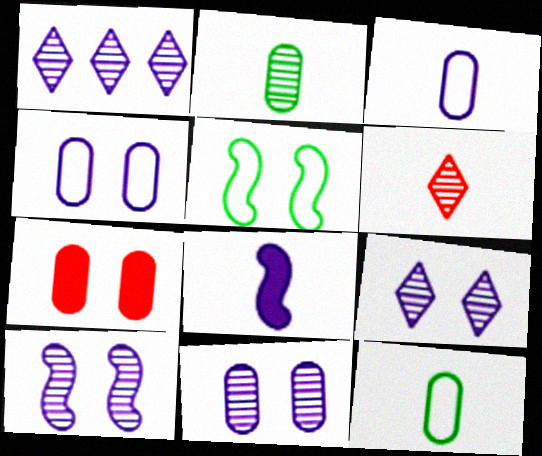[[1, 4, 8], 
[5, 7, 9], 
[6, 8, 12], 
[9, 10, 11]]